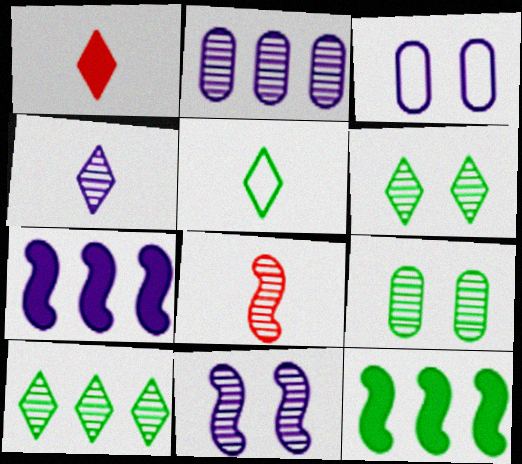[[1, 4, 5], 
[2, 4, 11], 
[2, 6, 8], 
[3, 4, 7], 
[5, 9, 12]]